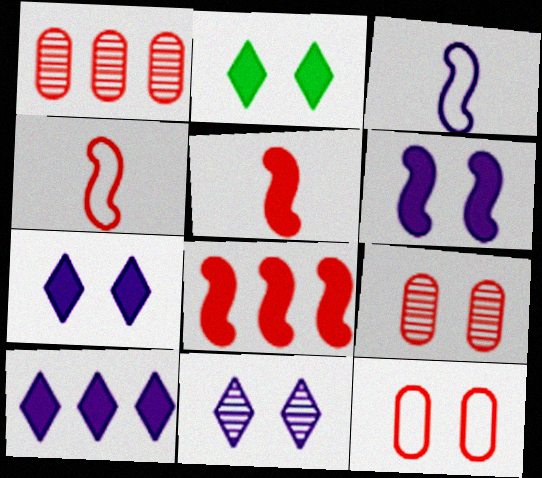[[1, 2, 3]]